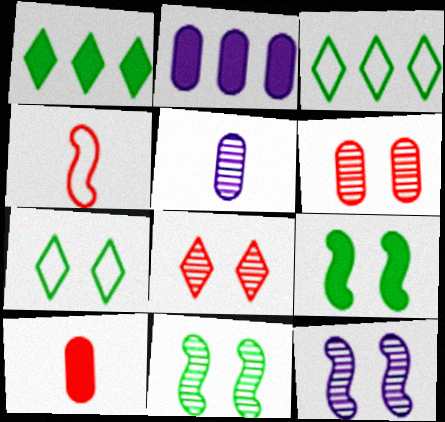[[3, 10, 12]]